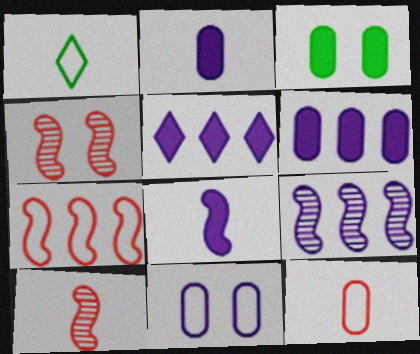[[1, 2, 10], 
[1, 4, 6], 
[1, 7, 11]]